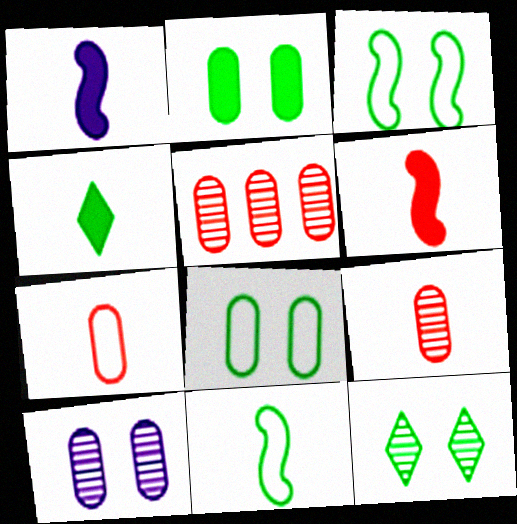[[2, 3, 12]]